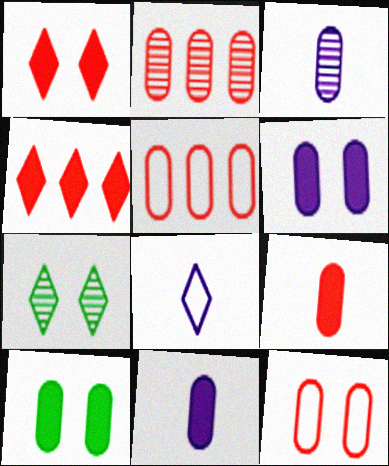[[2, 9, 12], 
[3, 5, 10], 
[4, 7, 8]]